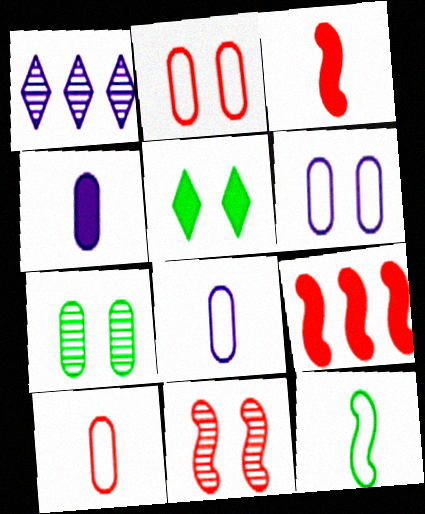[[4, 5, 9], 
[5, 6, 11]]